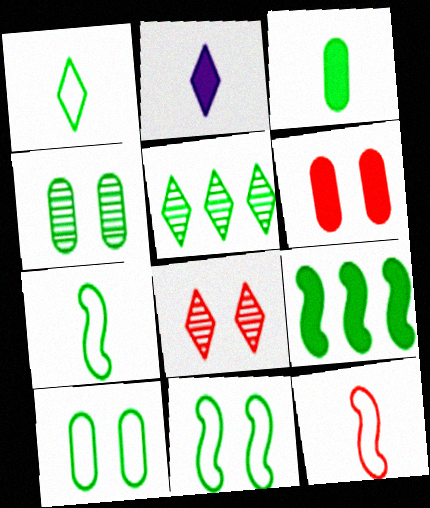[[1, 4, 9], 
[2, 6, 9], 
[3, 5, 11]]